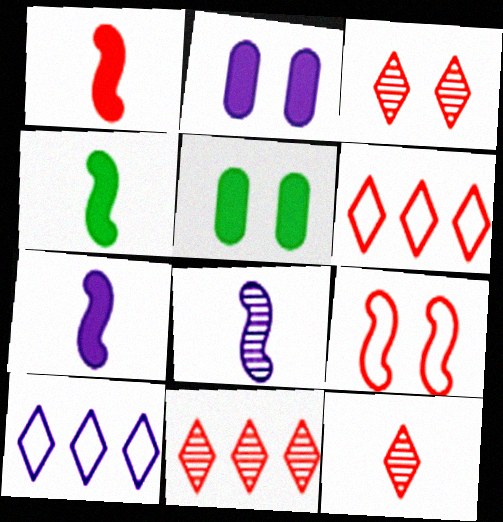[[1, 4, 7], 
[2, 8, 10], 
[3, 11, 12], 
[5, 6, 8]]